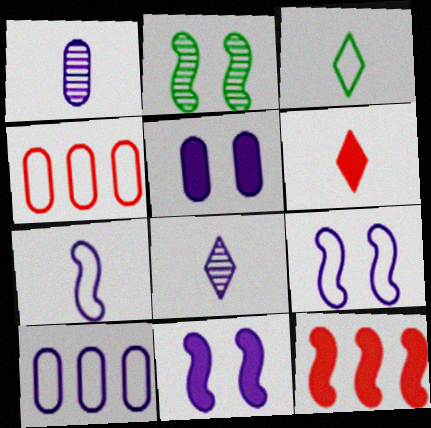[[1, 5, 10], 
[2, 6, 10], 
[2, 7, 12], 
[3, 4, 9], 
[3, 6, 8], 
[8, 10, 11]]